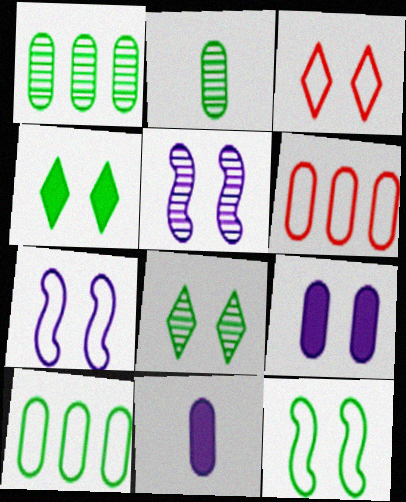[[2, 6, 9]]